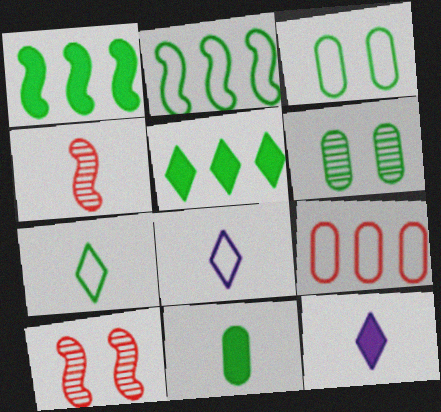[[1, 6, 7], 
[2, 3, 7], 
[4, 8, 11]]